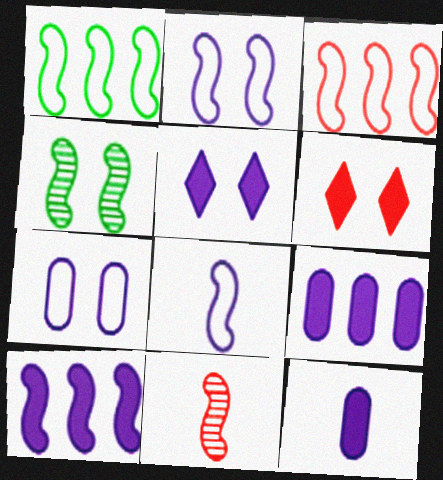[[4, 6, 7], 
[5, 10, 12]]